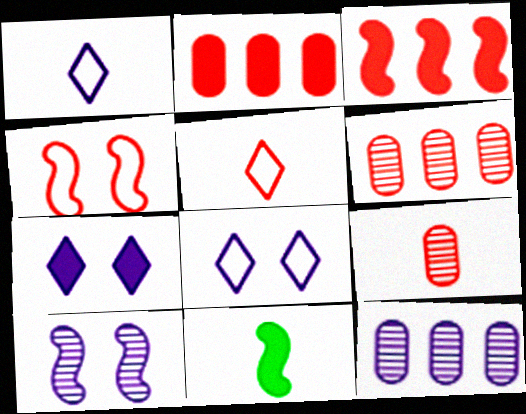[[1, 9, 11], 
[2, 7, 11], 
[6, 8, 11]]